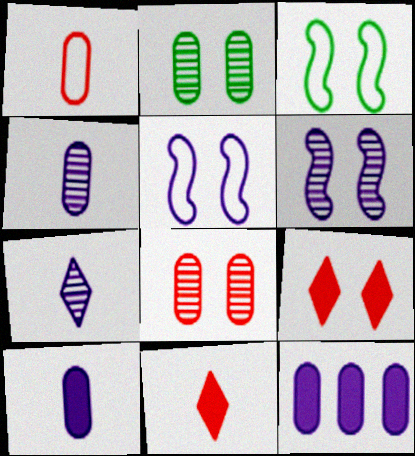[[1, 2, 12], 
[2, 5, 9], 
[5, 7, 12]]